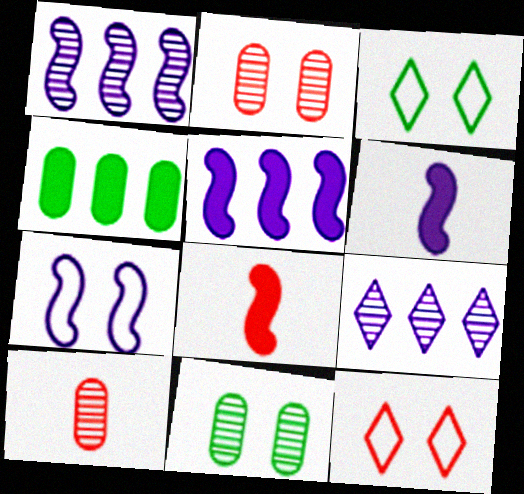[[1, 6, 7], 
[3, 5, 10]]